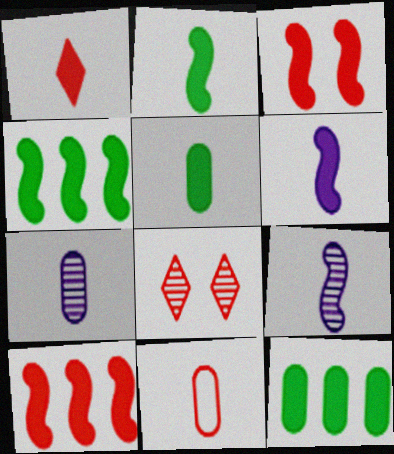[[1, 5, 6], 
[3, 4, 6], 
[5, 7, 11], 
[8, 10, 11]]